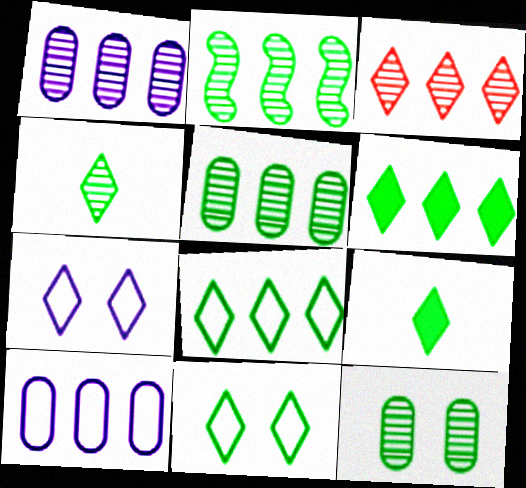[[1, 2, 3], 
[2, 4, 12], 
[3, 7, 9], 
[4, 6, 11]]